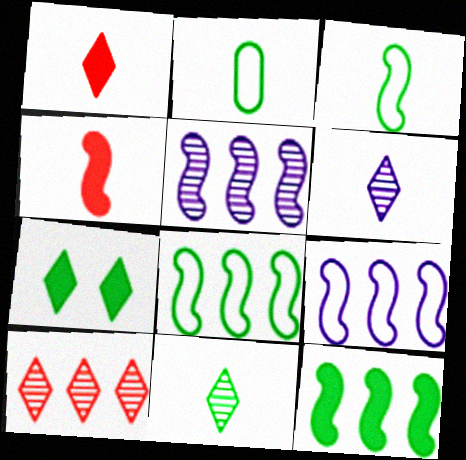[[2, 4, 6]]